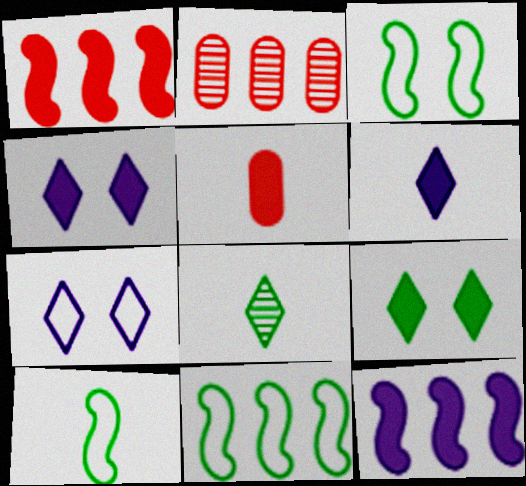[[2, 3, 6], 
[2, 4, 10], 
[3, 10, 11], 
[5, 9, 12]]